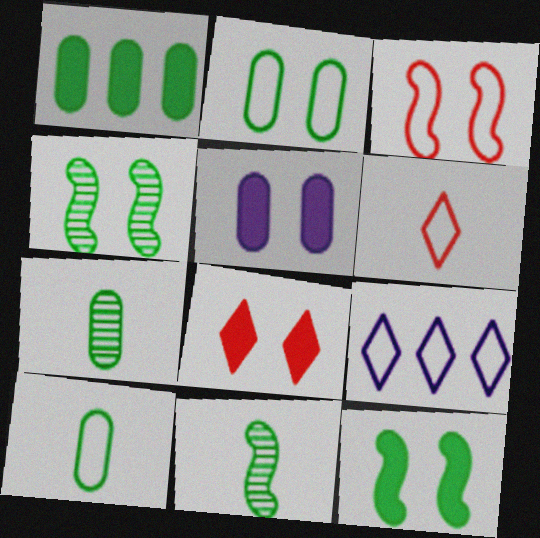[[1, 2, 7], 
[3, 9, 10], 
[5, 8, 12]]